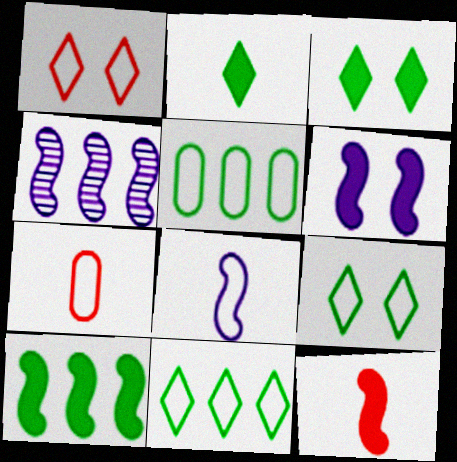[[1, 5, 8], 
[3, 4, 7], 
[4, 6, 8], 
[6, 10, 12]]